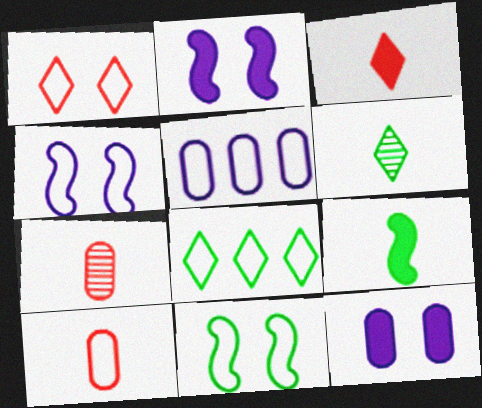[[2, 7, 8], 
[4, 8, 10]]